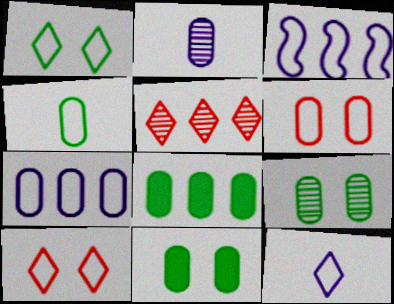[[2, 6, 8], 
[3, 4, 10], 
[3, 5, 8], 
[4, 6, 7], 
[4, 8, 9]]